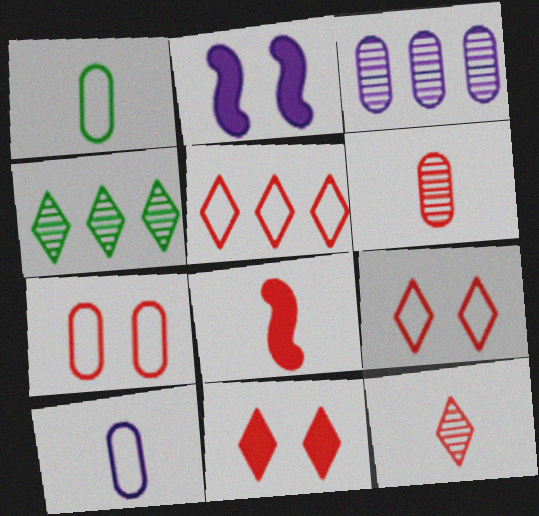[[5, 11, 12]]